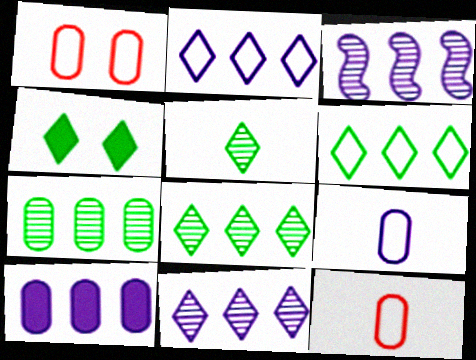[[2, 3, 10], 
[3, 4, 12], 
[4, 5, 6]]